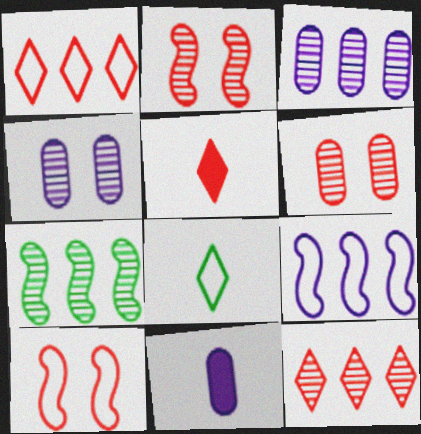[[3, 7, 12]]